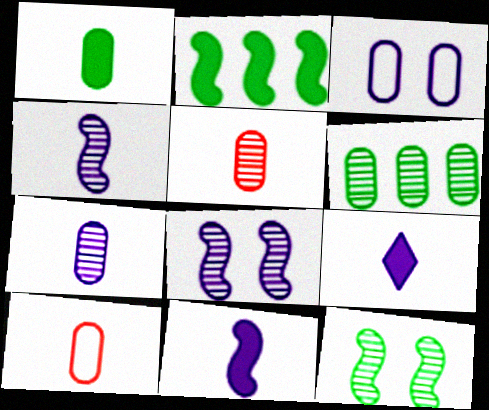[[1, 7, 10]]